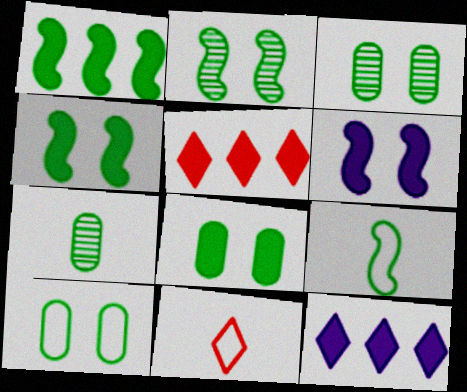[[1, 2, 9], 
[3, 8, 10]]